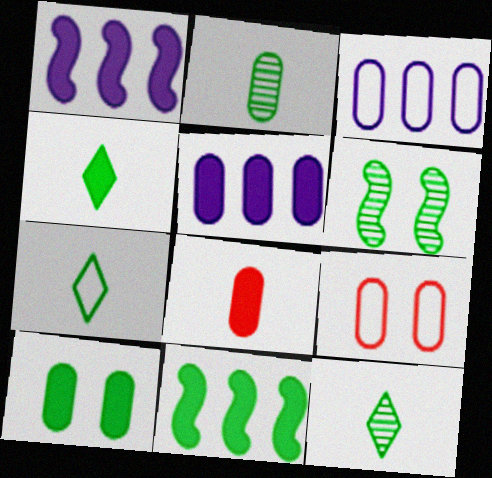[[1, 9, 12], 
[2, 5, 9], 
[4, 7, 12], 
[4, 10, 11], 
[5, 8, 10]]